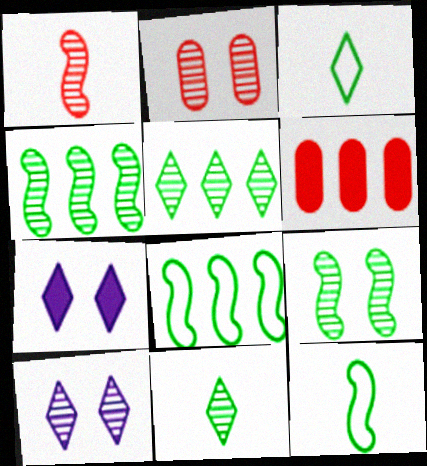[[2, 9, 10], 
[6, 10, 12]]